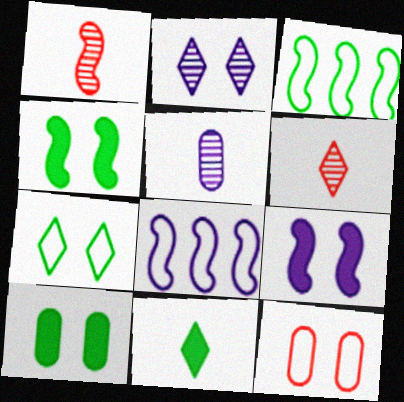[[1, 3, 9], 
[1, 4, 8], 
[2, 4, 12], 
[6, 8, 10]]